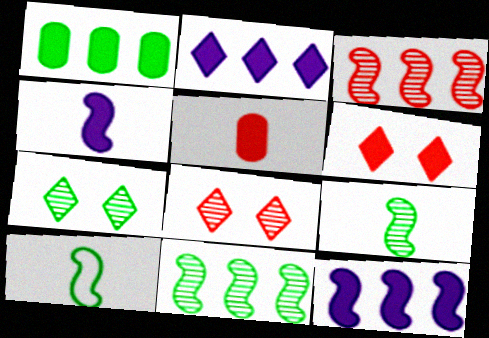[[1, 4, 6], 
[1, 7, 10]]